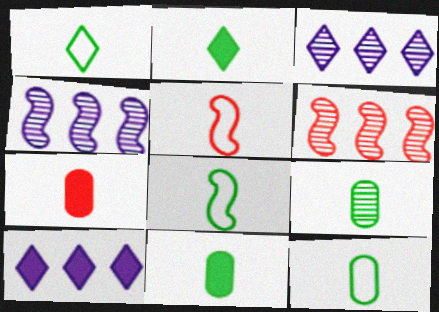[[1, 8, 12], 
[2, 8, 9], 
[9, 11, 12]]